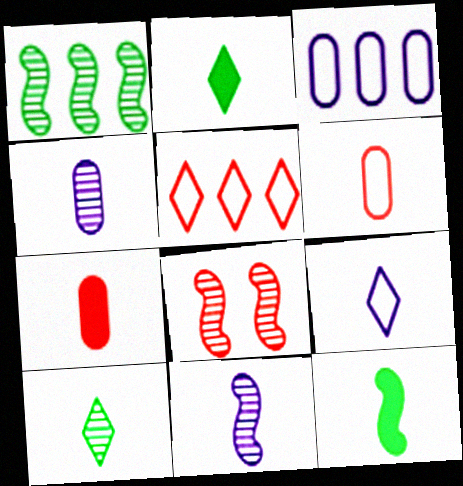[[1, 8, 11], 
[2, 3, 8], 
[2, 6, 11], 
[5, 7, 8]]